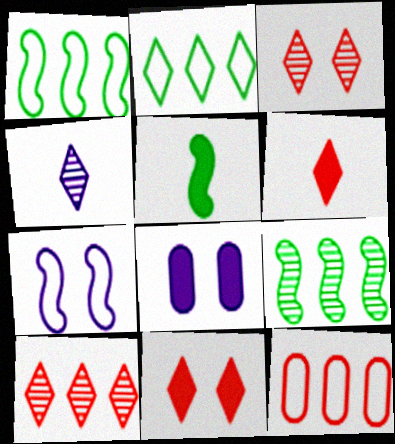[[2, 4, 11]]